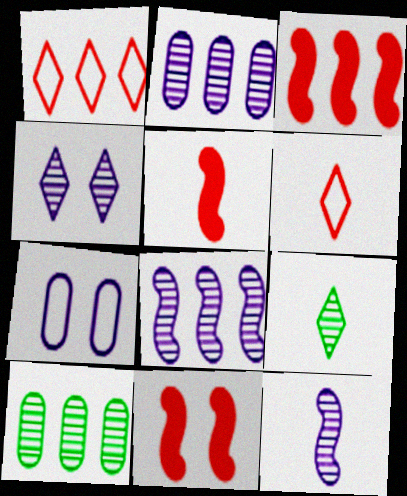[[2, 4, 12], 
[3, 5, 11], 
[3, 7, 9]]